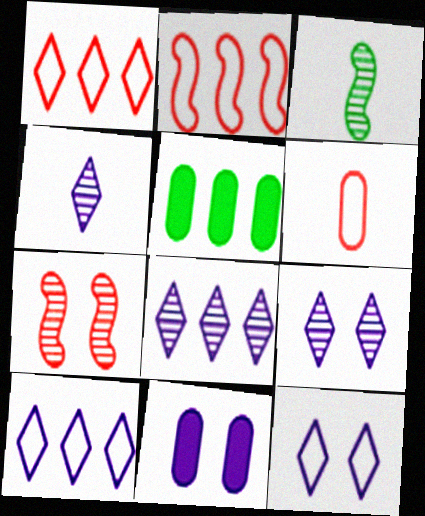[[1, 3, 11], 
[2, 5, 8], 
[4, 8, 9]]